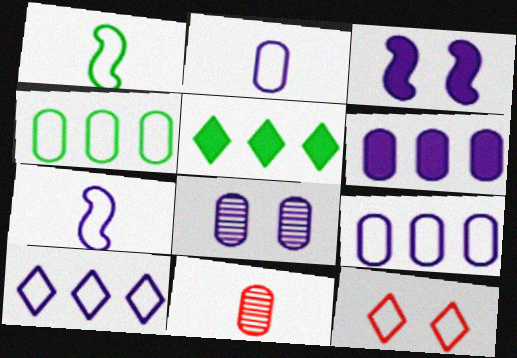[[1, 9, 12], 
[2, 6, 8], 
[4, 7, 12]]